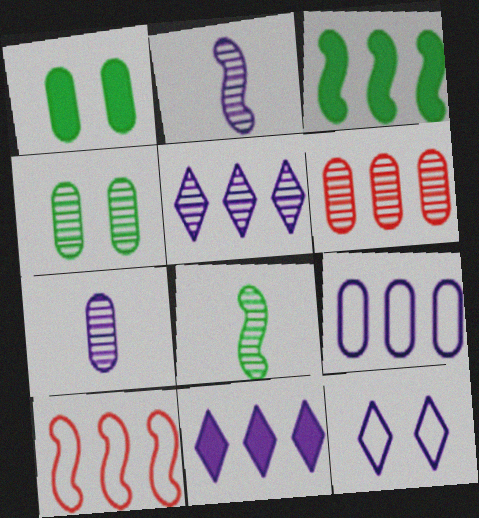[[4, 6, 7]]